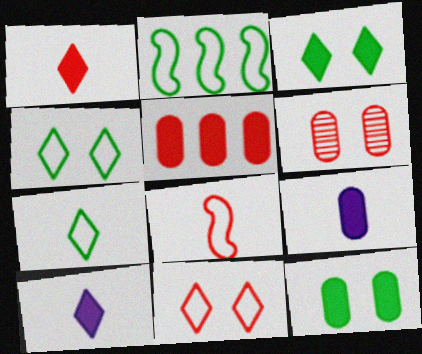[[2, 6, 10], 
[5, 9, 12]]